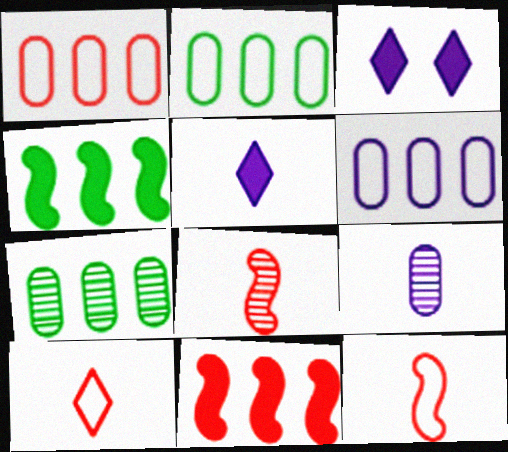[[1, 2, 6], 
[2, 3, 8], 
[3, 7, 12]]